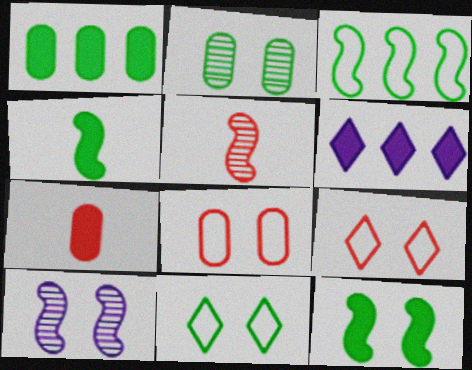[[2, 11, 12], 
[6, 7, 12]]